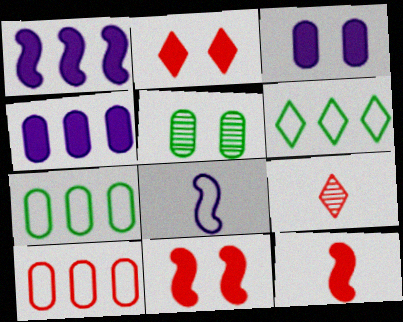[[9, 10, 11]]